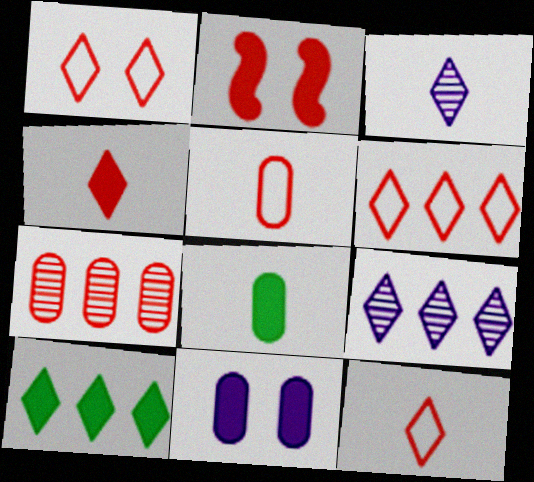[[1, 3, 10], 
[1, 6, 12], 
[2, 7, 12], 
[6, 9, 10]]